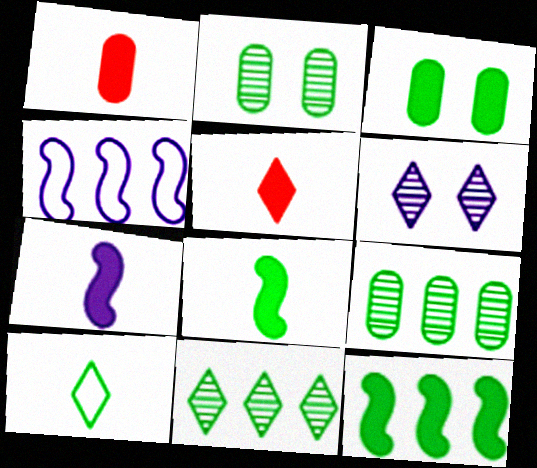[[2, 4, 5], 
[2, 10, 12]]